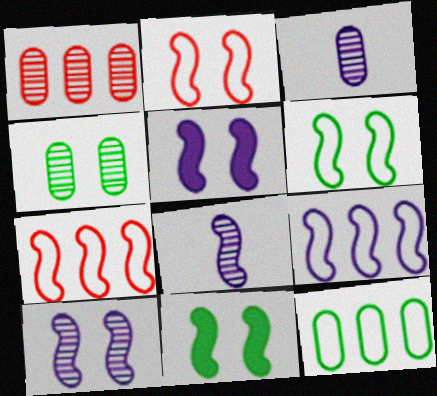[[1, 3, 4], 
[2, 10, 11], 
[5, 8, 9], 
[7, 8, 11]]